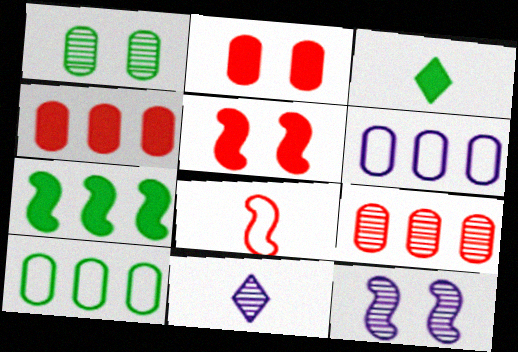[[5, 10, 11], 
[7, 8, 12]]